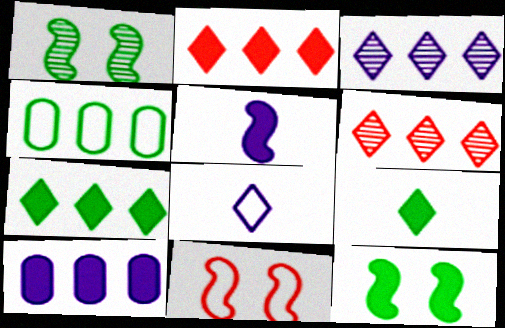[[1, 4, 9], 
[4, 8, 11]]